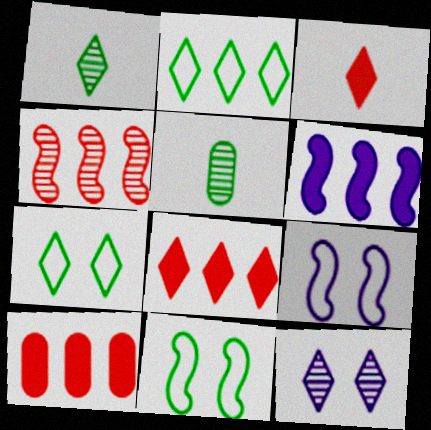[[1, 9, 10], 
[2, 3, 12], 
[4, 5, 12], 
[5, 8, 9]]